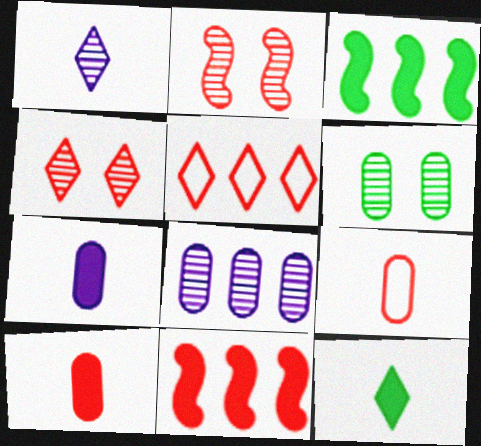[[2, 5, 10], 
[3, 5, 8], 
[4, 9, 11]]